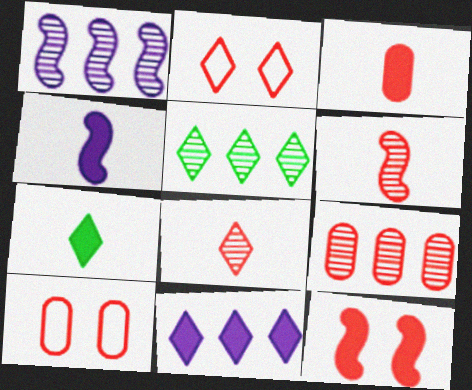[[1, 5, 9], 
[1, 7, 10], 
[3, 4, 7], 
[3, 9, 10], 
[4, 5, 10]]